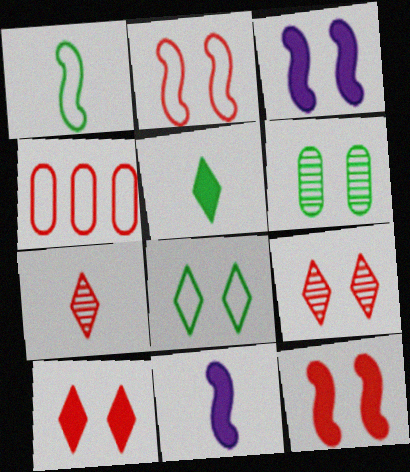[[4, 7, 12]]